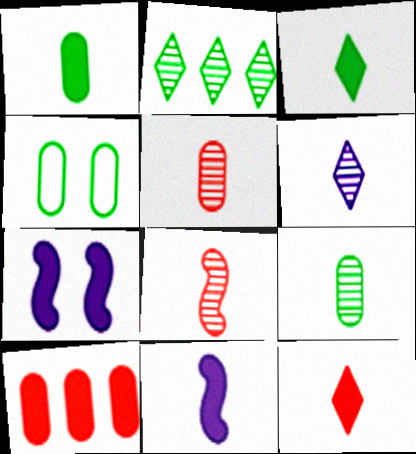[[1, 11, 12], 
[3, 7, 10], 
[6, 8, 9]]